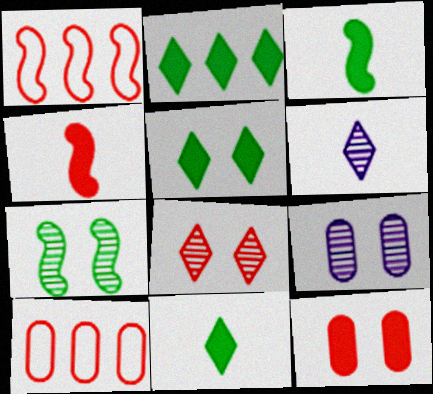[[1, 9, 11], 
[2, 5, 11], 
[4, 8, 10], 
[7, 8, 9]]